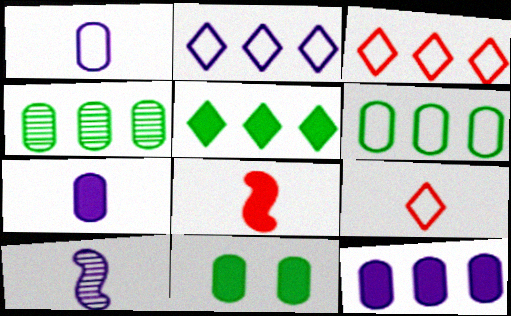[[3, 10, 11]]